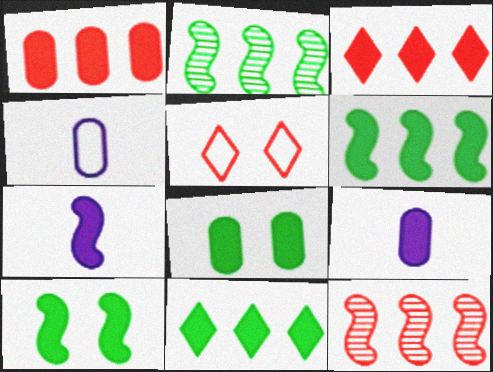[[1, 8, 9], 
[2, 5, 9], 
[3, 7, 8], 
[3, 9, 10]]